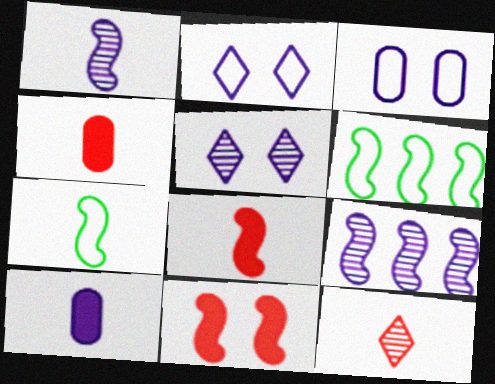[[1, 6, 11], 
[1, 7, 8], 
[2, 9, 10], 
[4, 5, 6], 
[7, 9, 11], 
[7, 10, 12]]